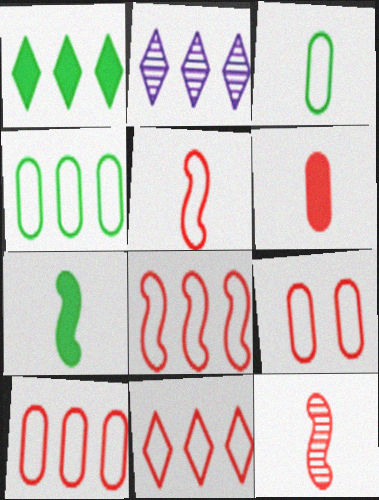[[1, 2, 11], 
[2, 7, 9], 
[5, 9, 11], 
[8, 10, 11]]